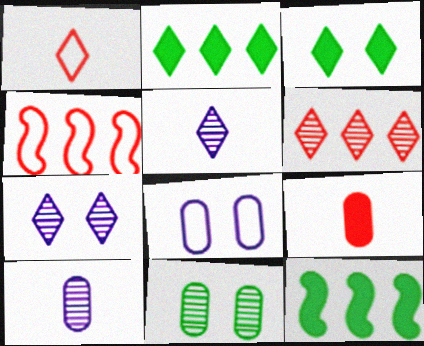[[1, 2, 7], 
[3, 4, 10]]